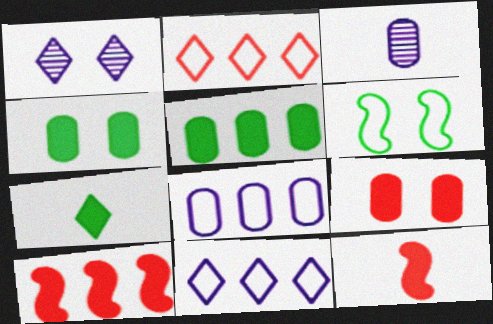[[1, 2, 7], 
[1, 6, 9]]